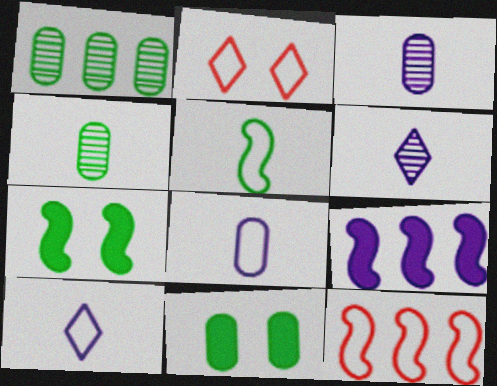[[2, 4, 9], 
[6, 11, 12]]